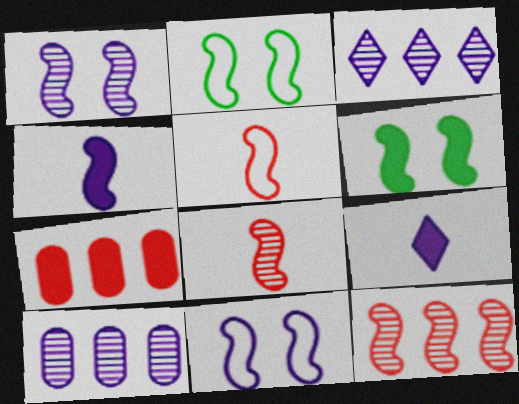[[2, 4, 12], 
[6, 7, 9], 
[9, 10, 11]]